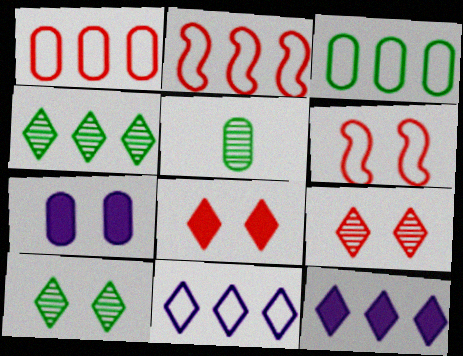[[1, 5, 7], 
[2, 3, 11], 
[5, 6, 12], 
[6, 7, 10]]